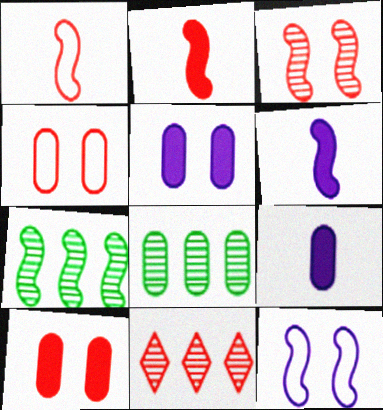[[1, 10, 11], 
[2, 4, 11], 
[2, 7, 12], 
[4, 8, 9]]